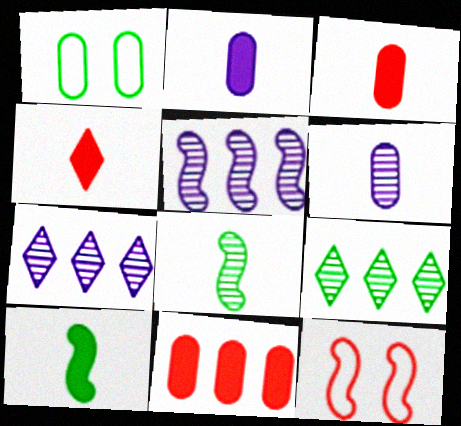[[1, 4, 5], 
[1, 6, 11], 
[1, 9, 10], 
[2, 4, 10], 
[2, 9, 12], 
[5, 10, 12]]